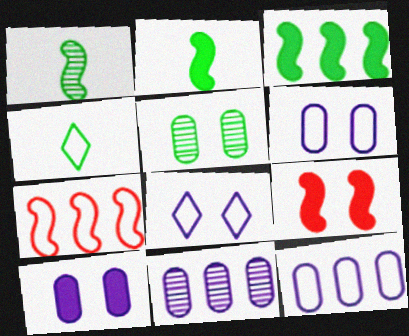[[3, 4, 5], 
[4, 6, 7], 
[4, 9, 11], 
[5, 8, 9]]